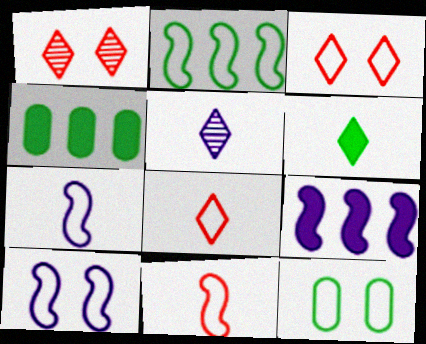[[1, 4, 7], 
[2, 10, 11], 
[3, 10, 12], 
[5, 6, 8]]